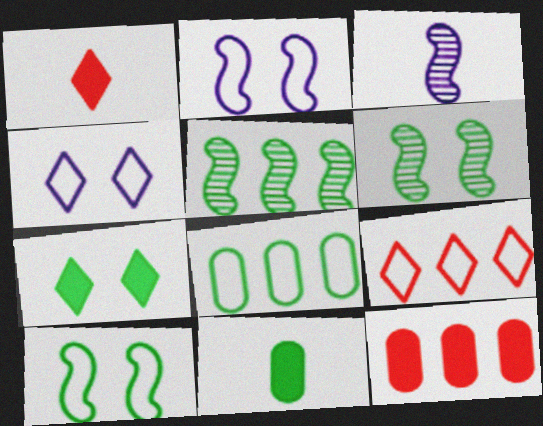[]